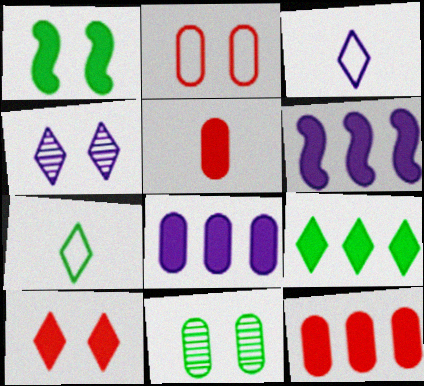[[1, 2, 4], 
[6, 9, 12]]